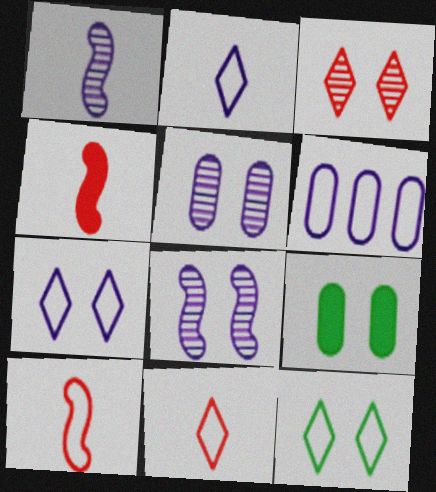[[6, 10, 12]]